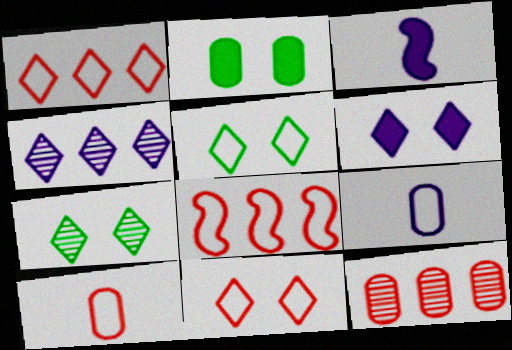[[2, 9, 12], 
[3, 5, 12], 
[5, 8, 9], 
[6, 7, 11], 
[8, 10, 11]]